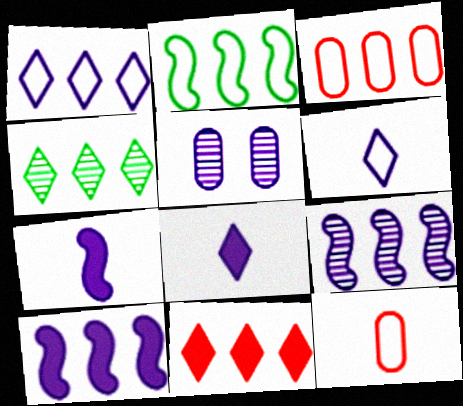[[1, 2, 3], 
[1, 4, 11], 
[1, 5, 7], 
[3, 4, 10], 
[5, 6, 10]]